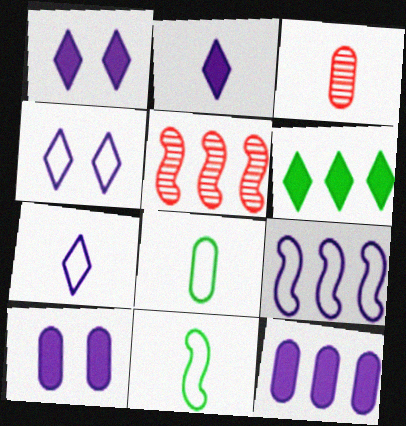[[1, 5, 8], 
[2, 3, 11]]